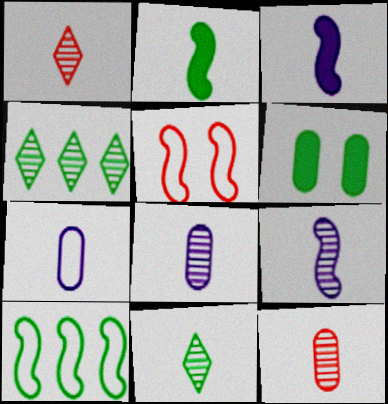[[1, 2, 7], 
[6, 10, 11], 
[9, 11, 12]]